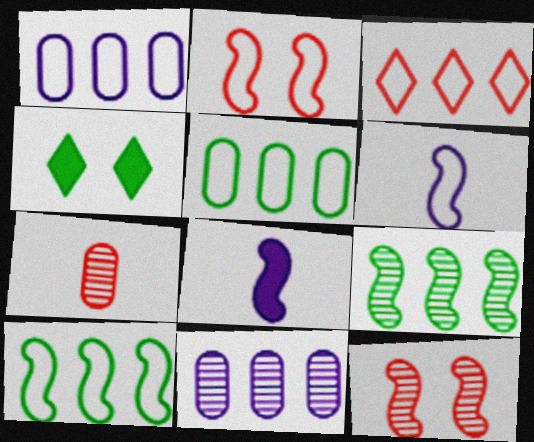[[1, 3, 10], 
[2, 6, 10], 
[2, 8, 9], 
[8, 10, 12]]